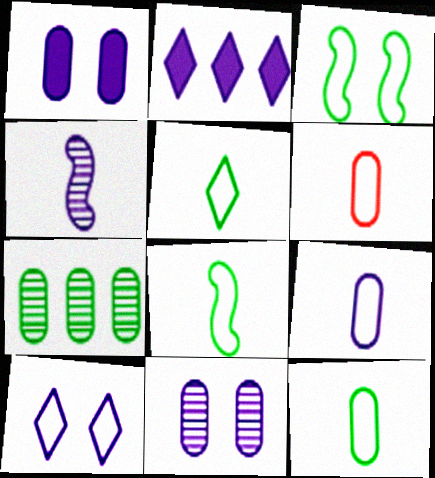[[1, 6, 7], 
[5, 8, 12], 
[6, 9, 12]]